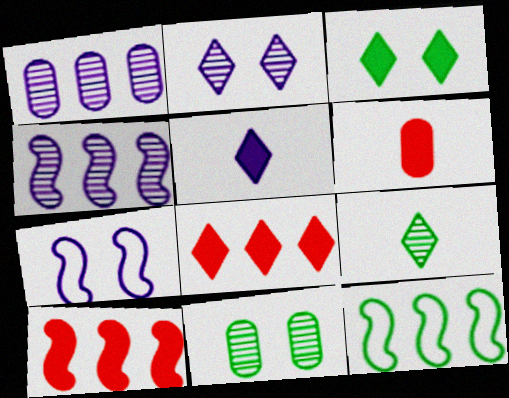[[1, 5, 7], 
[1, 8, 12], 
[2, 6, 12], 
[3, 5, 8], 
[4, 10, 12]]